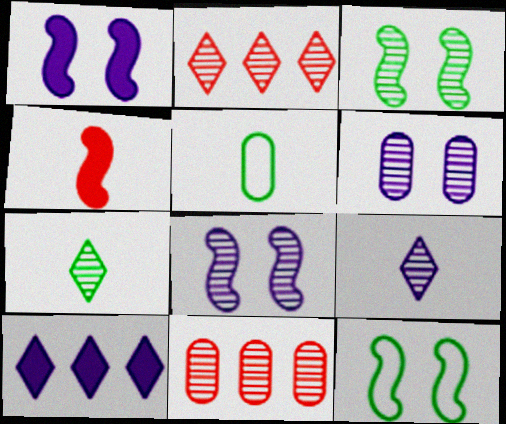[[1, 2, 5], 
[3, 9, 11], 
[4, 5, 9], 
[7, 8, 11]]